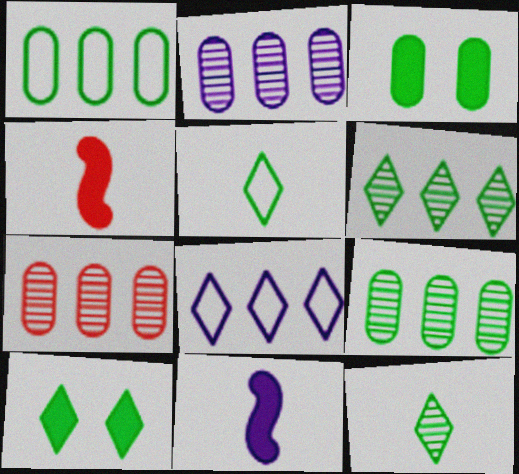[[2, 7, 9], 
[5, 6, 10]]